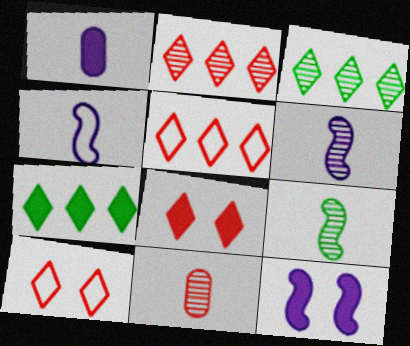[]